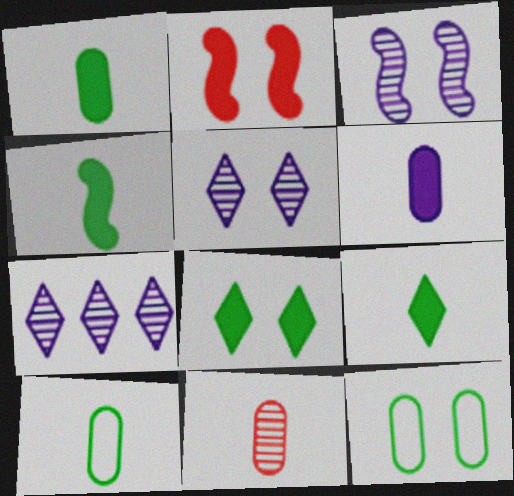[[1, 4, 9], 
[2, 5, 12], 
[2, 7, 10], 
[6, 10, 11]]